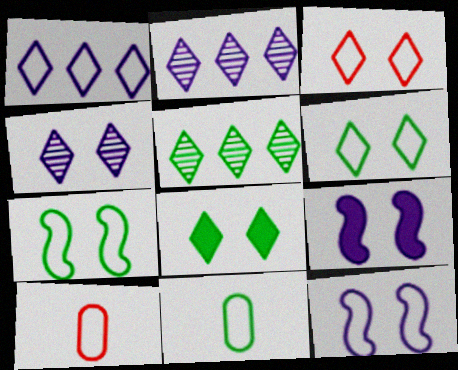[[1, 7, 10], 
[3, 4, 8], 
[5, 9, 10]]